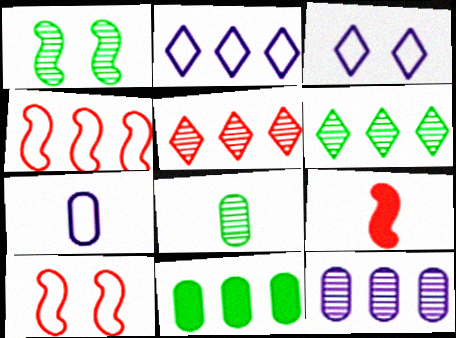[[1, 6, 8]]